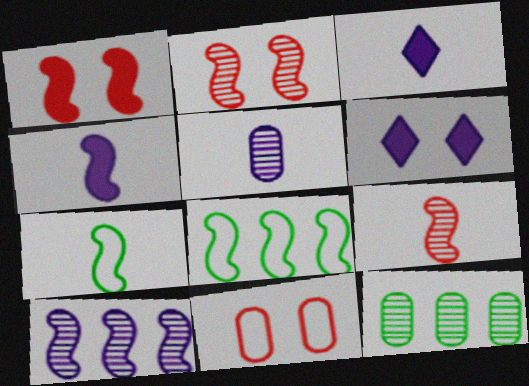[[1, 7, 10], 
[2, 4, 8], 
[4, 7, 9]]